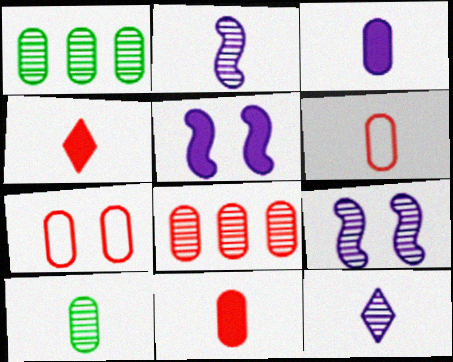[[1, 3, 7], 
[3, 6, 10], 
[7, 8, 11]]